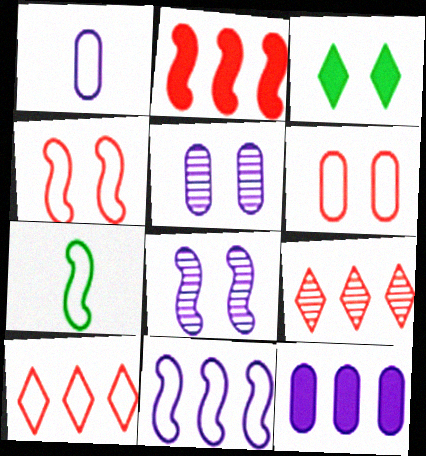[[1, 5, 12], 
[2, 7, 8], 
[3, 4, 5], 
[3, 6, 8], 
[4, 7, 11]]